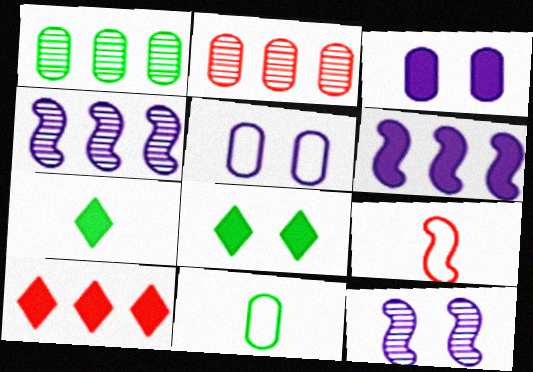[[2, 3, 11], 
[10, 11, 12]]